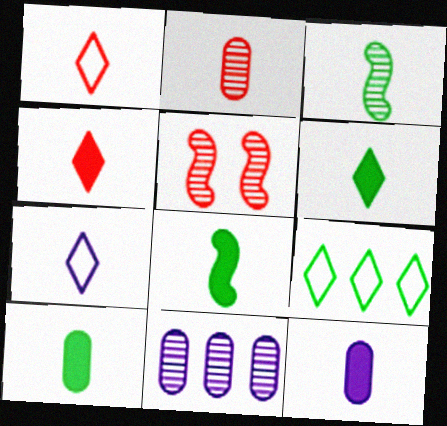[[1, 3, 12], 
[2, 7, 8], 
[4, 8, 12], 
[5, 9, 12], 
[6, 8, 10]]